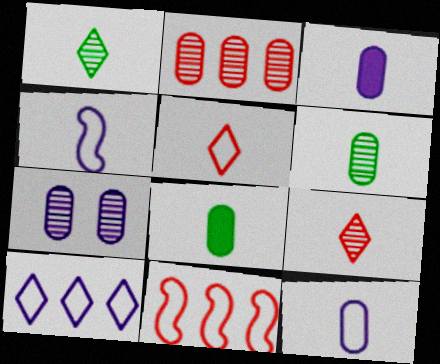[[2, 6, 7], 
[4, 8, 9]]